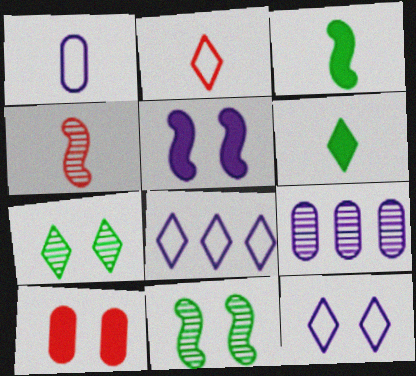[[1, 4, 6], 
[4, 7, 9], 
[10, 11, 12]]